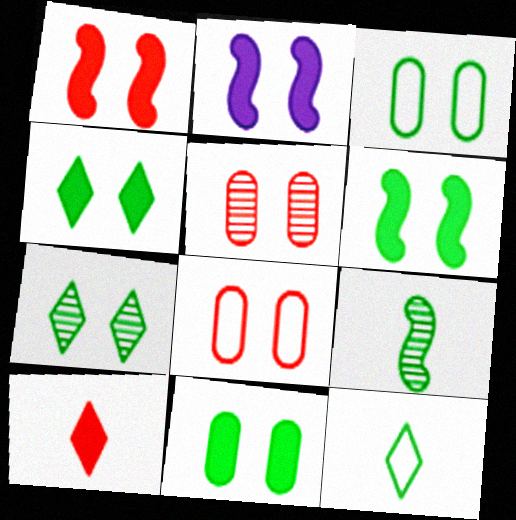[[1, 2, 6], 
[2, 7, 8], 
[3, 6, 7], 
[4, 6, 11]]